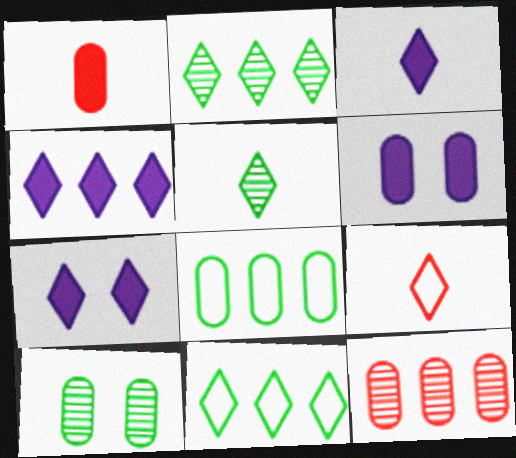[[2, 7, 9], 
[3, 4, 7], 
[3, 5, 9]]